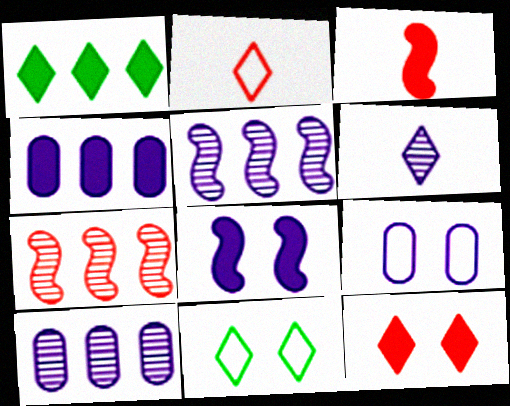[[3, 10, 11]]